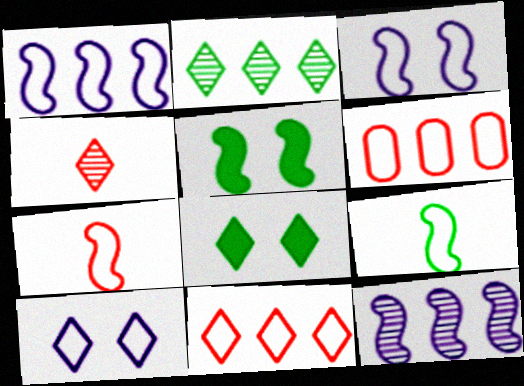[[5, 7, 12], 
[6, 9, 10]]